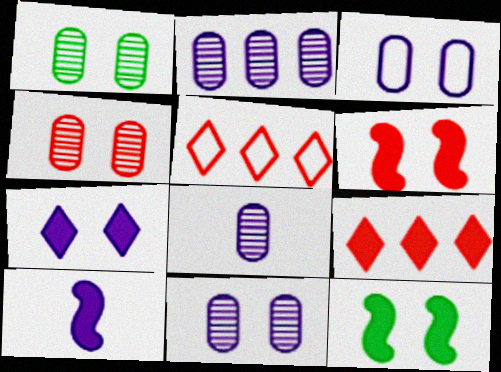[[1, 4, 11], 
[1, 5, 10], 
[2, 8, 11], 
[5, 8, 12]]